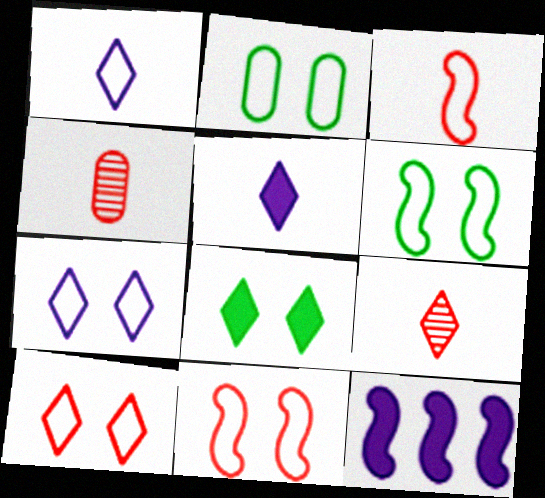[[2, 7, 11], 
[2, 9, 12]]